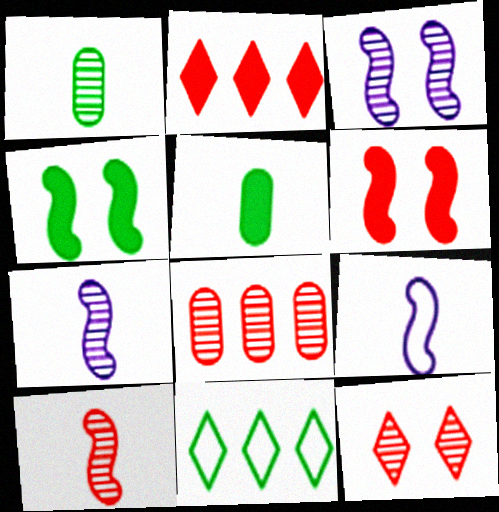[[1, 4, 11], 
[8, 10, 12]]